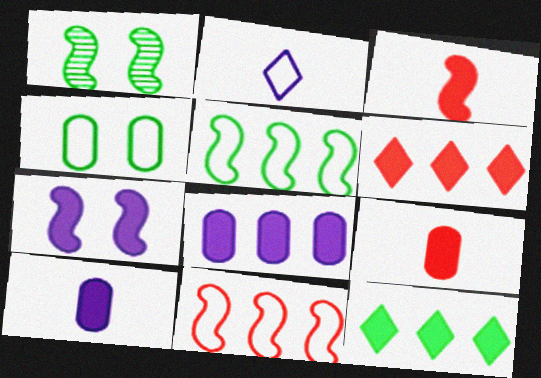[[2, 4, 11], 
[7, 9, 12]]